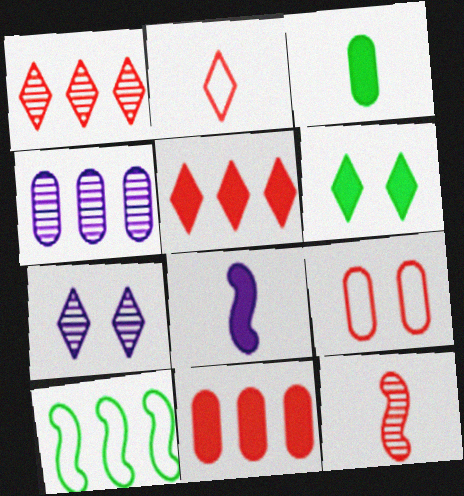[[3, 4, 9], 
[4, 5, 10], 
[5, 9, 12], 
[6, 8, 11]]